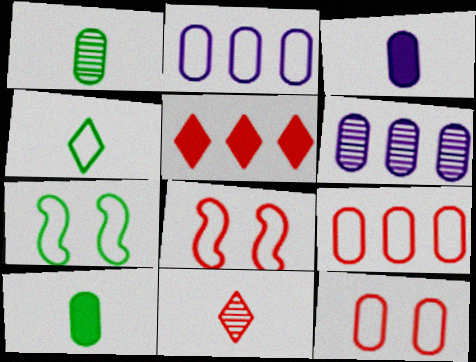[[2, 4, 8], 
[6, 10, 12]]